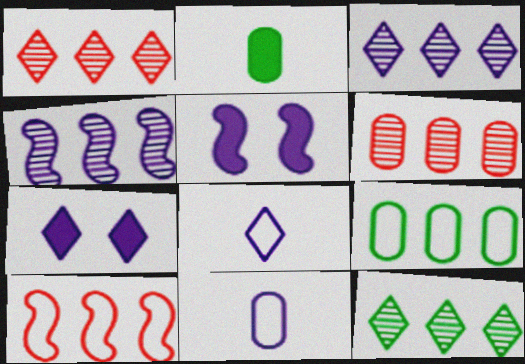[[1, 3, 12], 
[3, 5, 11], 
[3, 7, 8], 
[4, 6, 12], 
[4, 7, 11]]